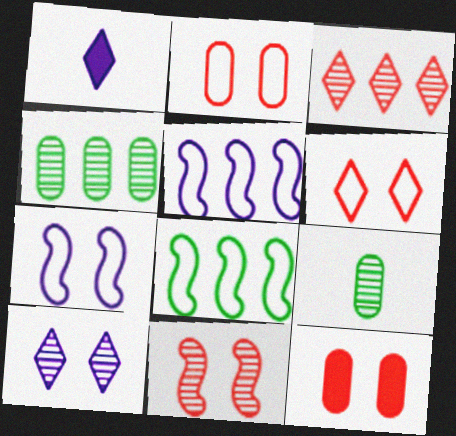[[6, 11, 12]]